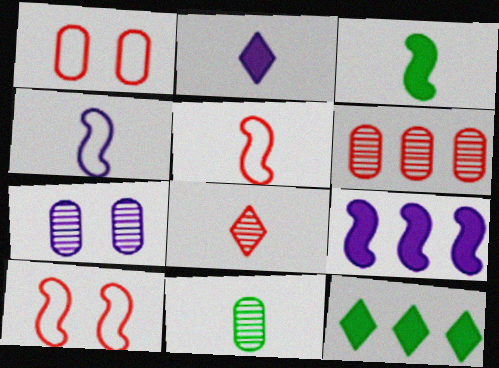[[2, 5, 11], 
[5, 7, 12], 
[6, 7, 11]]